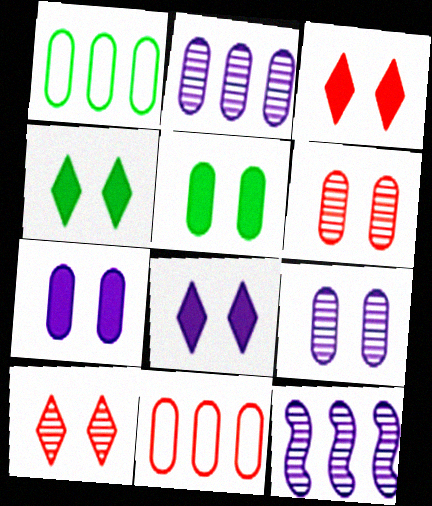[[3, 4, 8]]